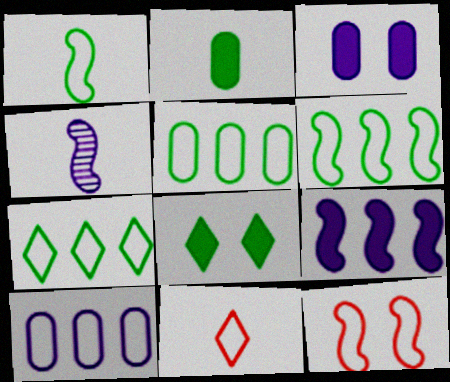[[2, 4, 11], 
[5, 6, 7]]